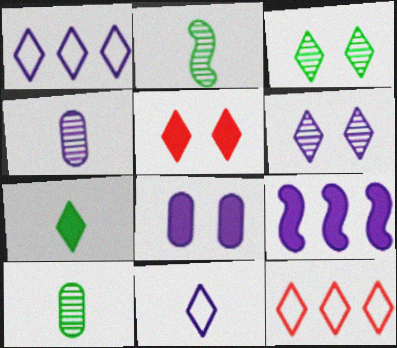[[2, 8, 12], 
[6, 7, 12]]